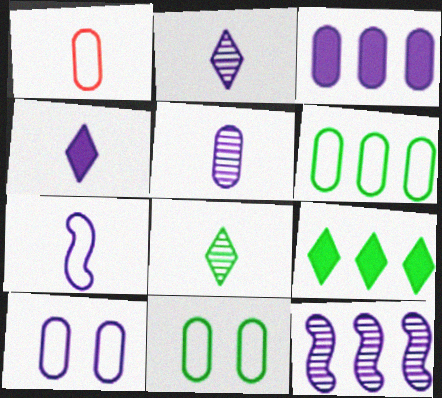[[1, 6, 10], 
[3, 5, 10], 
[4, 5, 7], 
[4, 10, 12]]